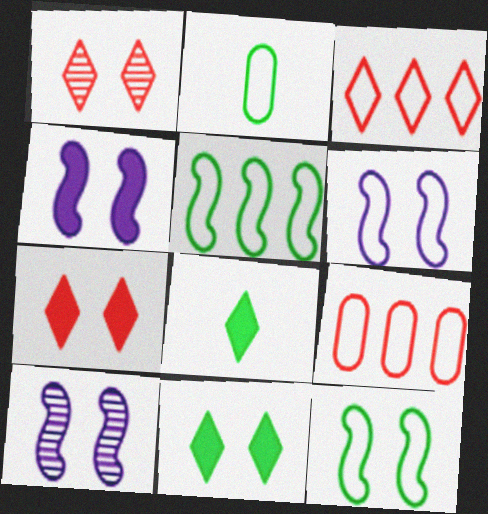[[2, 3, 6], 
[4, 6, 10], 
[8, 9, 10]]